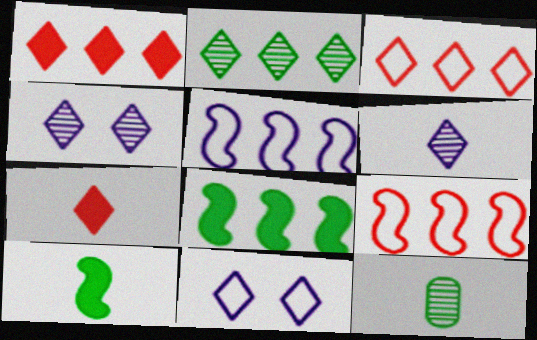[[2, 7, 11]]